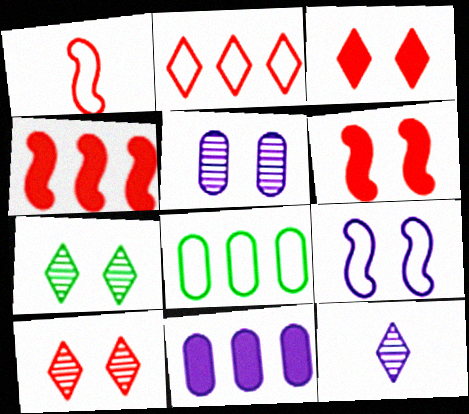[[1, 7, 11], 
[6, 8, 12], 
[9, 11, 12]]